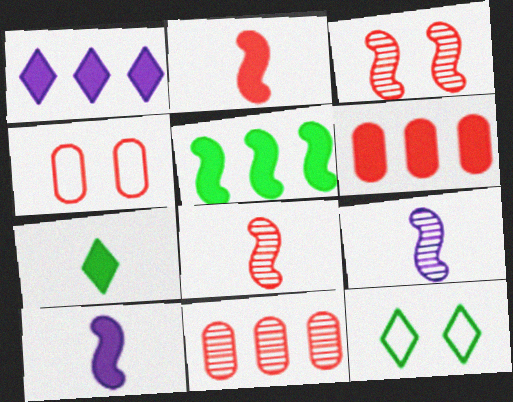[[1, 5, 6], 
[6, 9, 12], 
[10, 11, 12]]